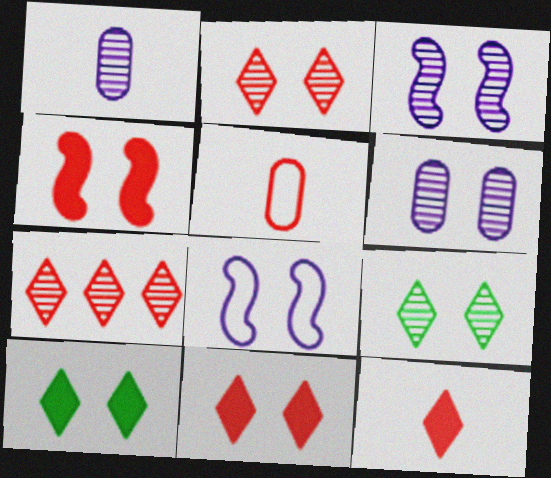[[4, 5, 7]]